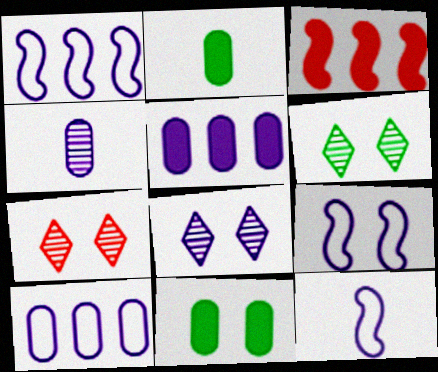[[1, 2, 7], 
[1, 9, 12], 
[5, 8, 12], 
[6, 7, 8], 
[7, 9, 11]]